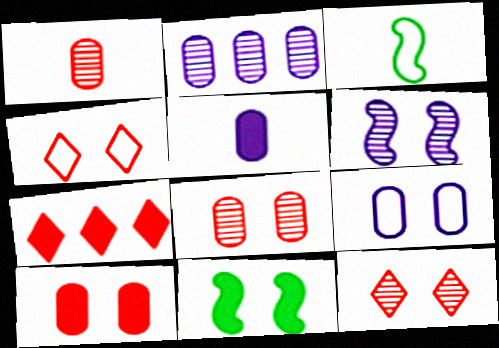[[2, 5, 9], 
[5, 7, 11], 
[9, 11, 12]]